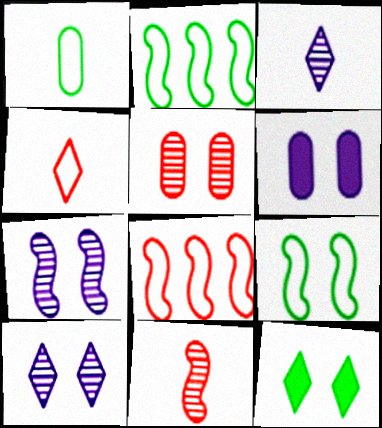[]